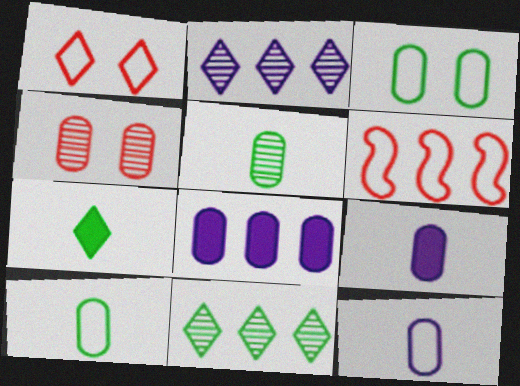[[1, 2, 7], 
[4, 8, 10], 
[6, 8, 11]]